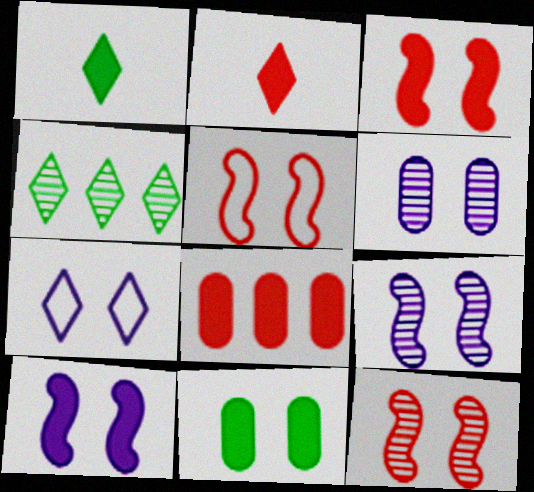[[1, 8, 10], 
[2, 3, 8], 
[2, 4, 7], 
[3, 5, 12], 
[6, 7, 10], 
[7, 11, 12]]